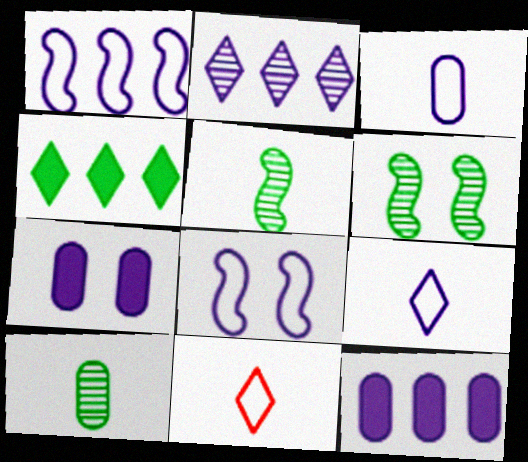[[1, 2, 12], 
[6, 11, 12]]